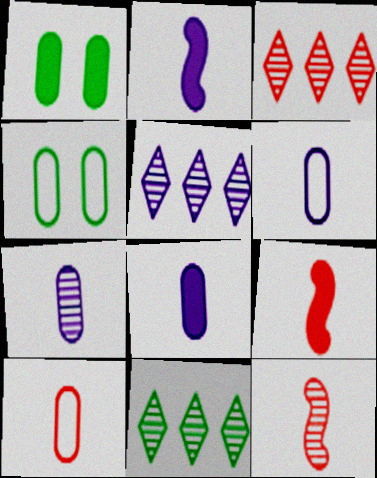[[2, 3, 4], 
[3, 5, 11], 
[4, 5, 9], 
[6, 7, 8]]